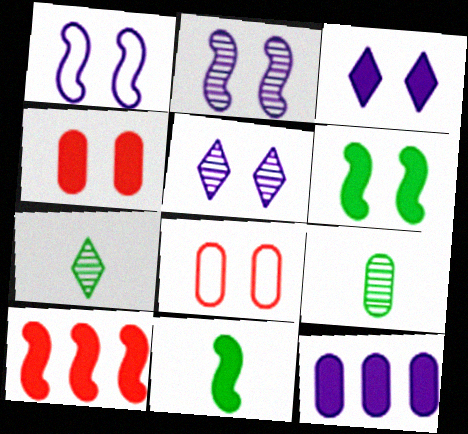[[3, 4, 6], 
[5, 6, 8], 
[8, 9, 12]]